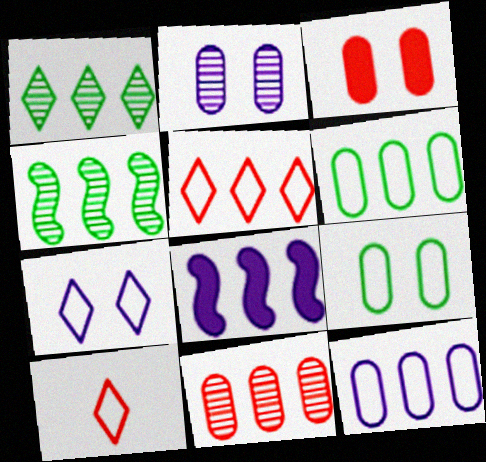[[2, 3, 9]]